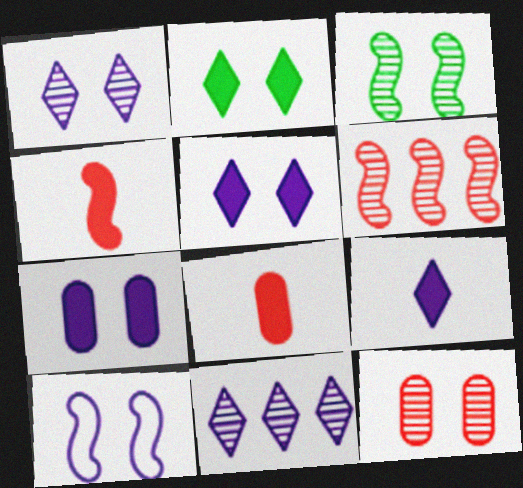[[1, 3, 12], 
[1, 7, 10], 
[2, 10, 12]]